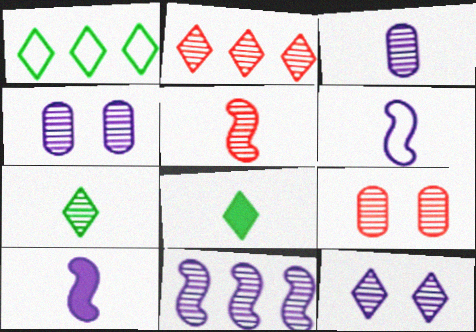[[1, 9, 10], 
[2, 5, 9], 
[2, 7, 12], 
[3, 5, 7], 
[3, 11, 12], 
[7, 9, 11]]